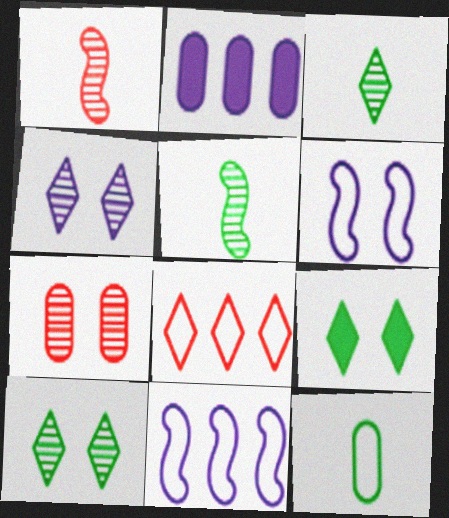[[2, 7, 12], 
[6, 7, 9], 
[6, 8, 12]]